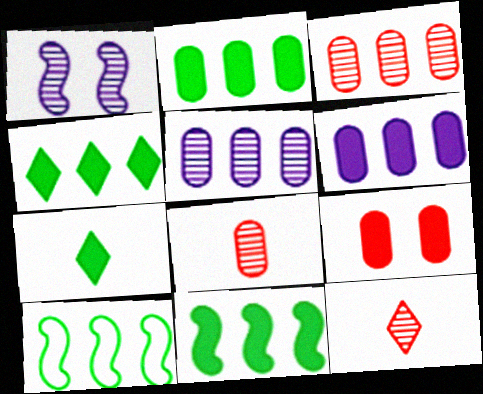[[2, 4, 11]]